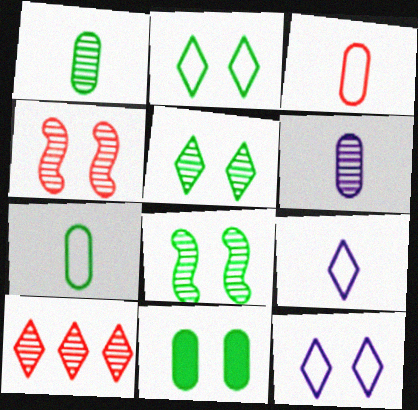[[2, 8, 11], 
[4, 11, 12], 
[6, 8, 10]]